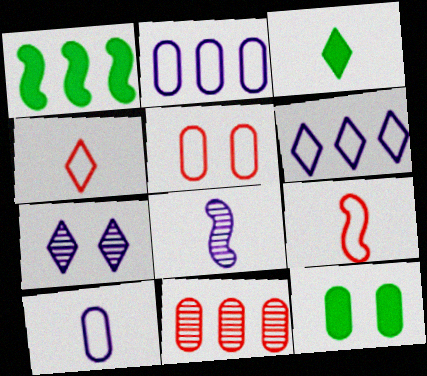[[1, 3, 12], 
[1, 6, 11], 
[10, 11, 12]]